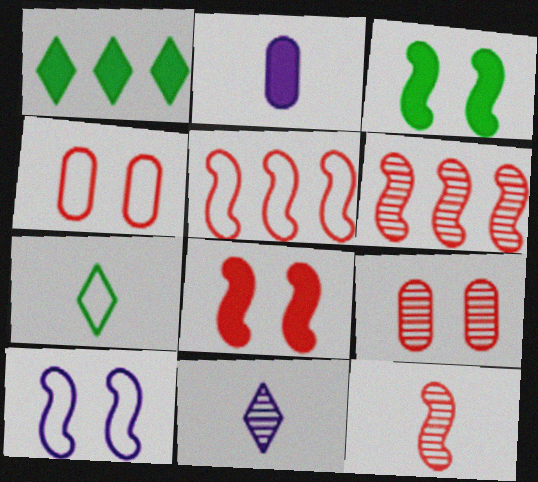[[1, 2, 8], 
[2, 7, 12], 
[5, 8, 12]]